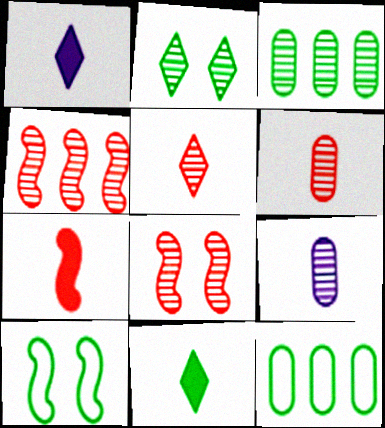[[1, 8, 12], 
[2, 4, 9], 
[3, 10, 11]]